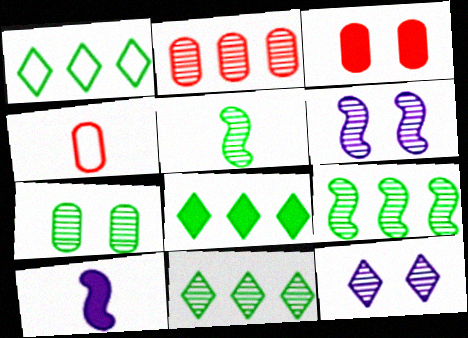[[1, 8, 11], 
[2, 3, 4], 
[2, 5, 12], 
[3, 8, 10], 
[4, 6, 8], 
[5, 7, 11]]